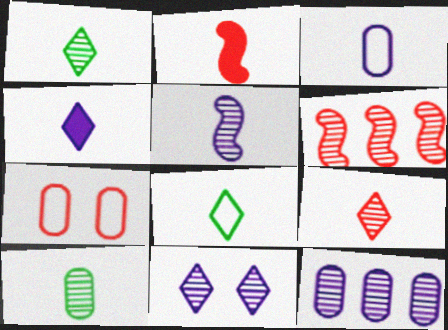[[1, 2, 3], 
[3, 4, 5], 
[4, 8, 9], 
[5, 9, 10], 
[5, 11, 12], 
[6, 10, 11]]